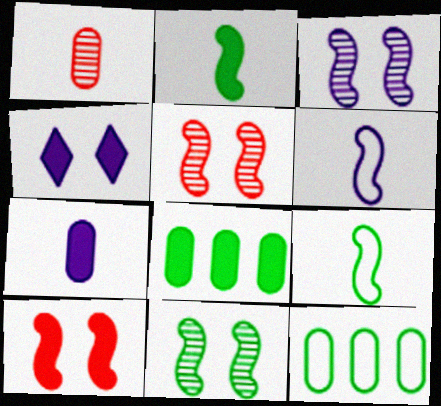[[3, 5, 11]]